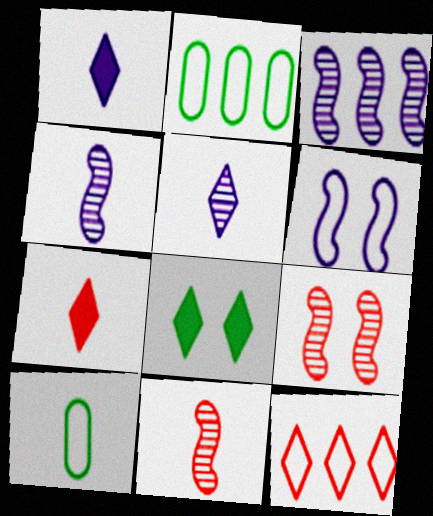[[1, 2, 9], 
[1, 10, 11], 
[4, 7, 10], 
[5, 8, 12], 
[6, 10, 12]]